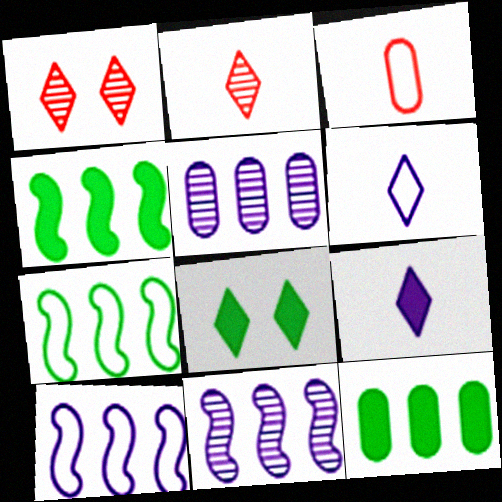[[3, 8, 11]]